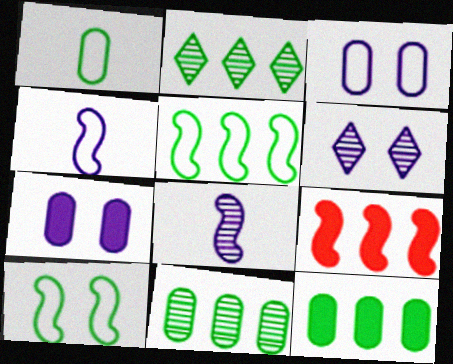[[1, 6, 9], 
[2, 5, 12], 
[8, 9, 10]]